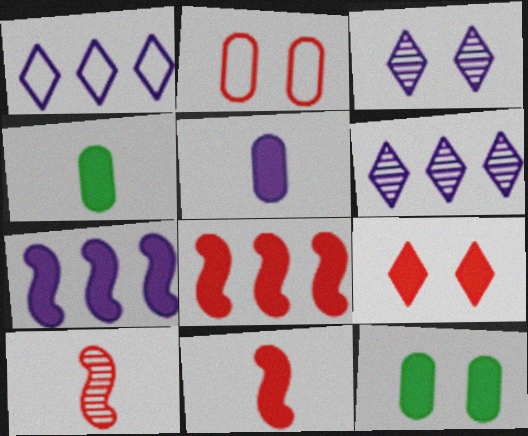[[1, 10, 12], 
[4, 7, 9]]